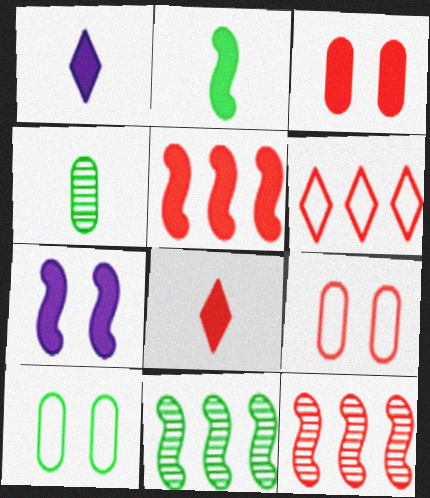[[1, 9, 11], 
[1, 10, 12], 
[2, 5, 7], 
[3, 5, 8], 
[4, 6, 7], 
[8, 9, 12]]